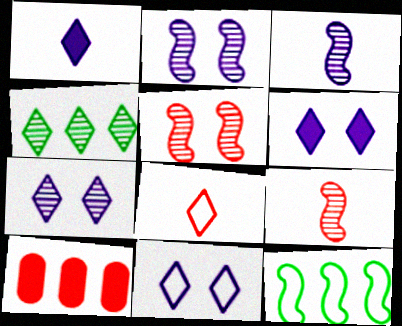[[4, 6, 8], 
[5, 8, 10], 
[6, 7, 11]]